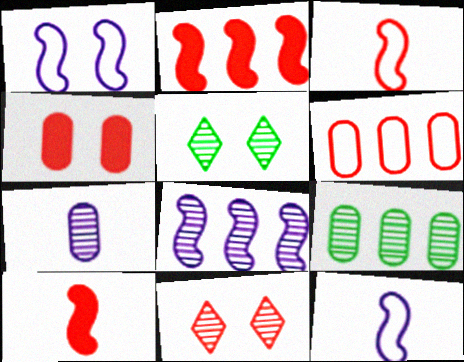[[1, 4, 5], 
[6, 10, 11]]